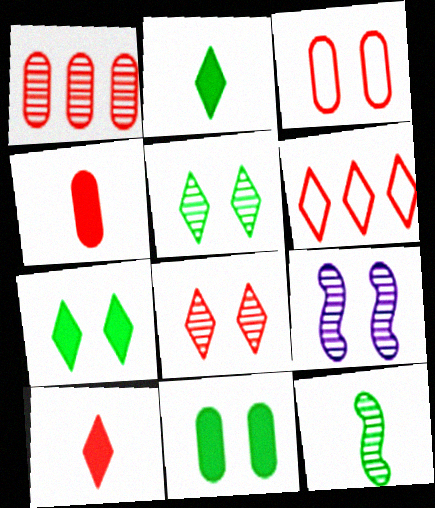[[1, 3, 4], 
[3, 7, 9], 
[6, 8, 10]]